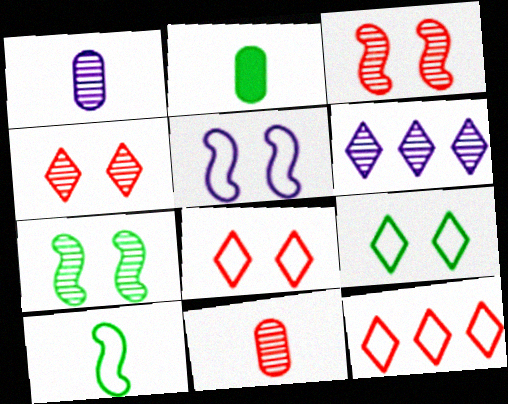[[6, 7, 11]]